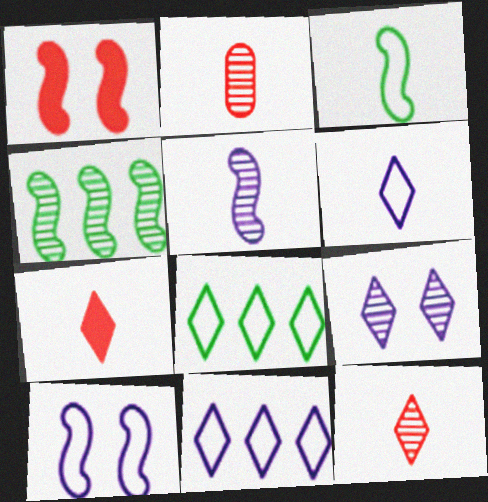[[2, 4, 9], 
[7, 8, 9]]